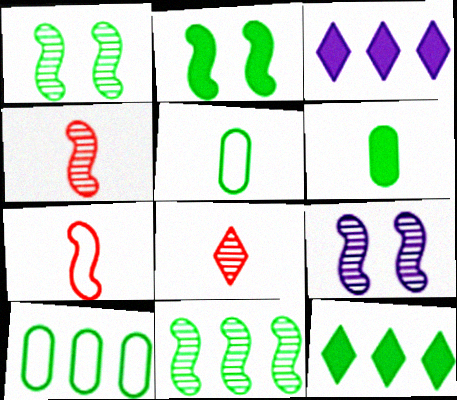[[1, 5, 12], 
[2, 6, 12], 
[4, 9, 11], 
[10, 11, 12]]